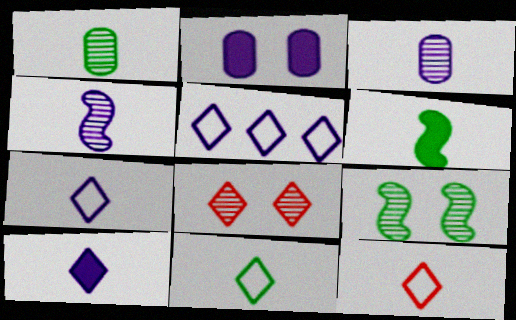[[1, 6, 11], 
[2, 4, 5], 
[3, 6, 12], 
[7, 11, 12]]